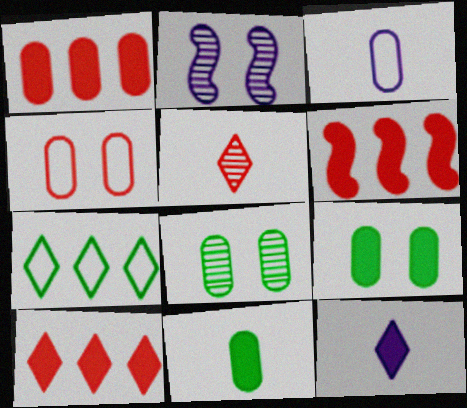[[1, 3, 8], 
[1, 6, 10], 
[4, 5, 6], 
[6, 9, 12]]